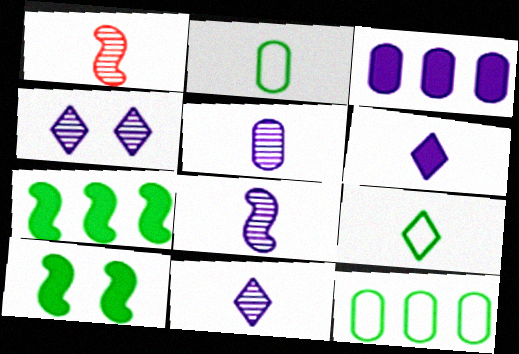[[1, 2, 6], 
[5, 8, 11]]